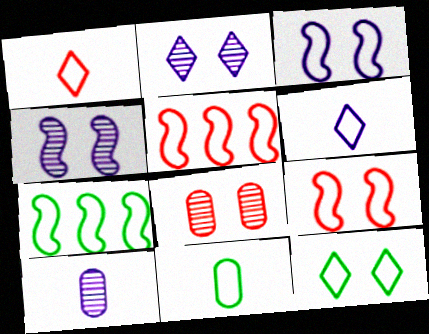[[7, 11, 12]]